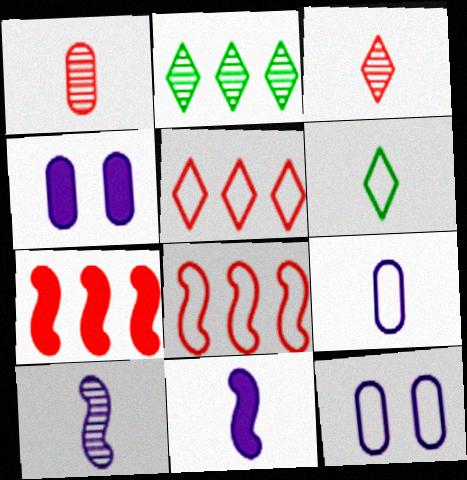[[1, 6, 11], 
[6, 8, 12]]